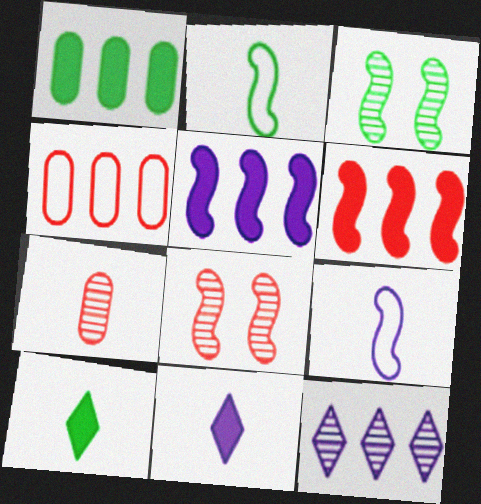[[2, 5, 8], 
[2, 7, 11], 
[3, 4, 11], 
[3, 6, 9], 
[3, 7, 12], 
[7, 9, 10]]